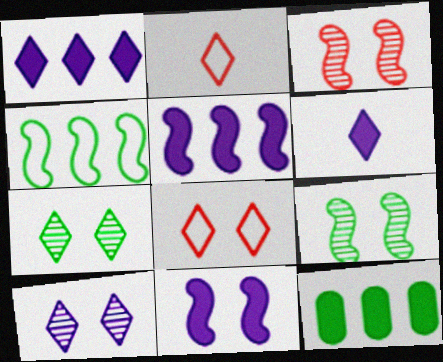[[1, 2, 7]]